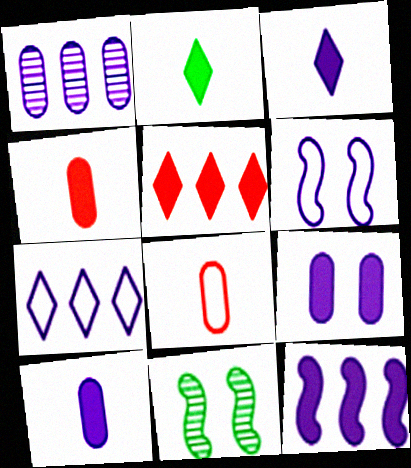[[1, 3, 6], 
[1, 7, 12], 
[3, 9, 12], 
[4, 7, 11]]